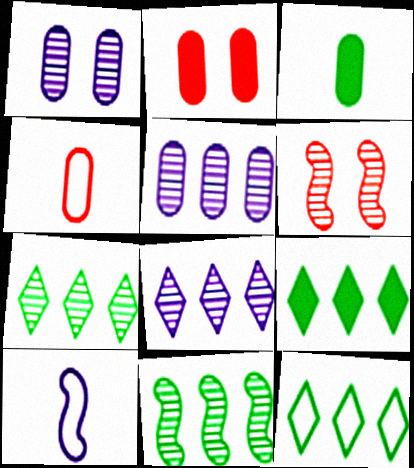[[2, 7, 10], 
[7, 9, 12]]